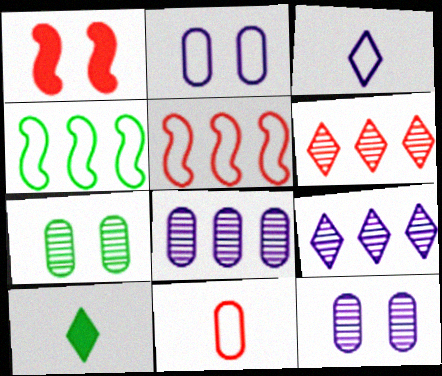[[1, 6, 11], 
[4, 7, 10], 
[5, 10, 12]]